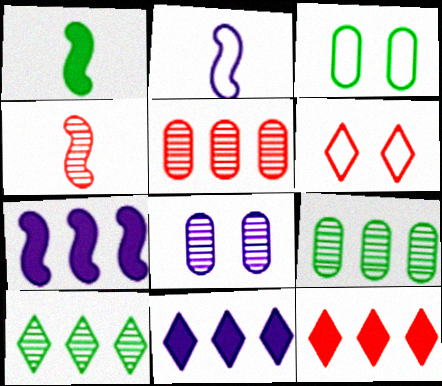[[1, 2, 4], 
[1, 3, 10], 
[2, 8, 11], 
[3, 4, 11], 
[4, 8, 10]]